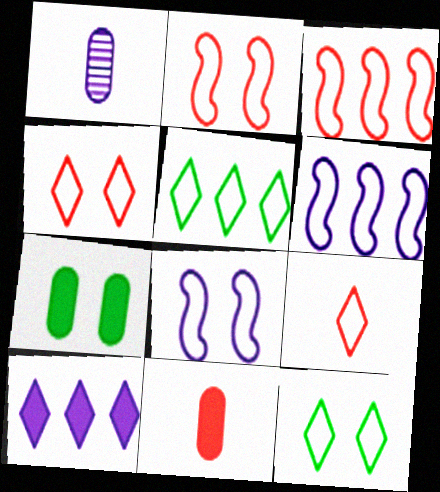[[1, 8, 10]]